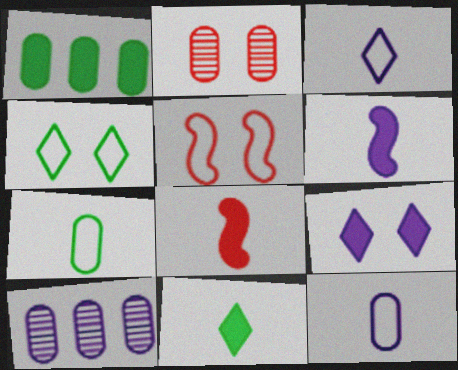[[1, 2, 12], 
[1, 8, 9], 
[4, 8, 10], 
[5, 10, 11]]